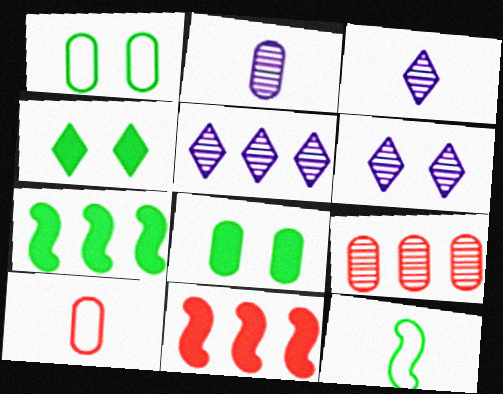[[1, 3, 11], 
[3, 5, 6], 
[6, 7, 10]]